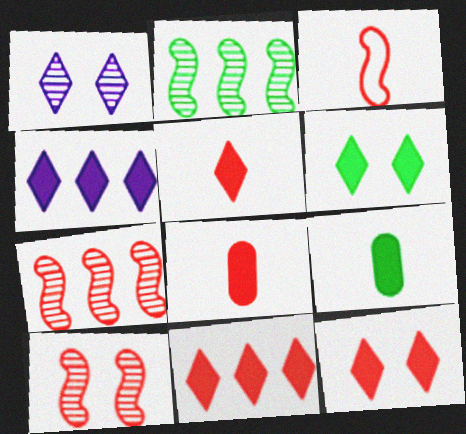[[4, 5, 6], 
[5, 11, 12]]